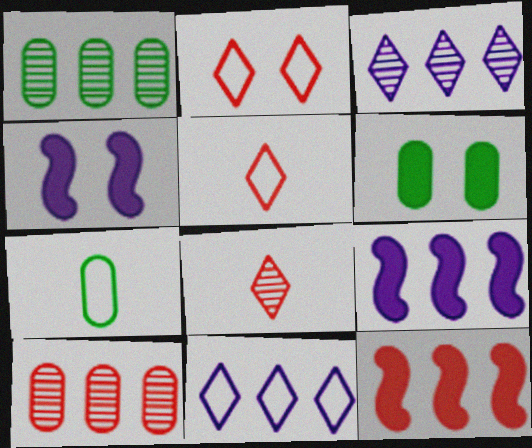[[1, 4, 5], 
[1, 6, 7], 
[1, 11, 12]]